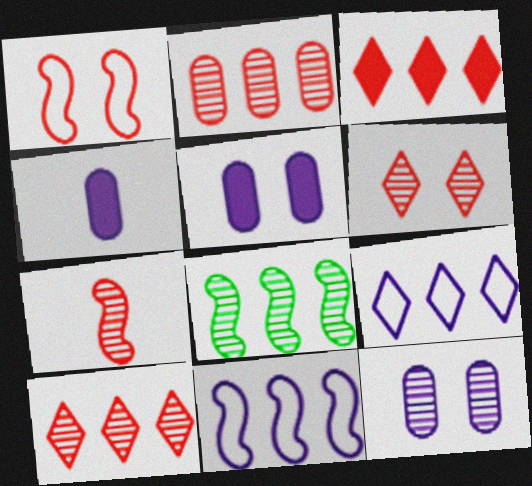[[2, 6, 7]]